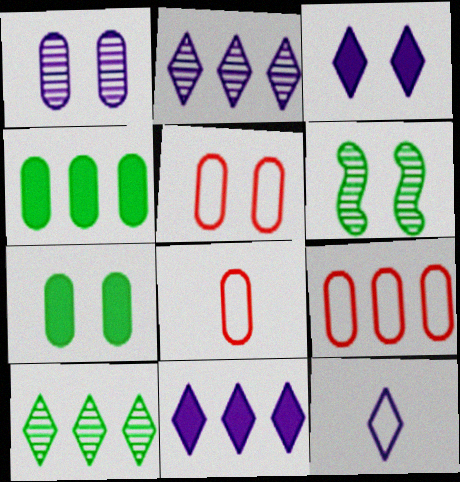[[1, 4, 8], 
[1, 5, 7], 
[2, 3, 12], 
[3, 5, 6], 
[5, 8, 9], 
[6, 8, 11]]